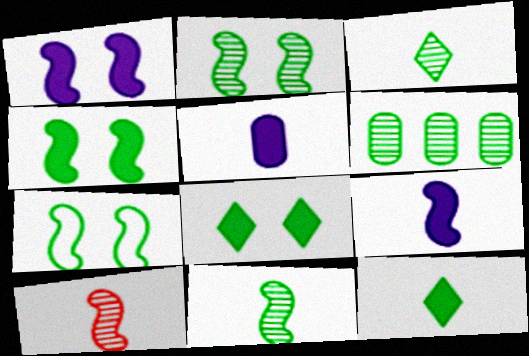[[2, 3, 6], 
[2, 4, 7], 
[6, 7, 12]]